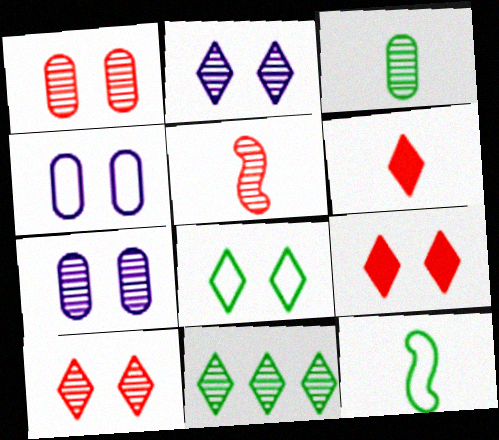[[2, 8, 9], 
[5, 7, 11]]